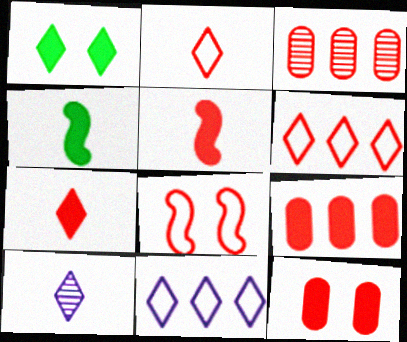[[1, 6, 10], 
[3, 7, 8]]